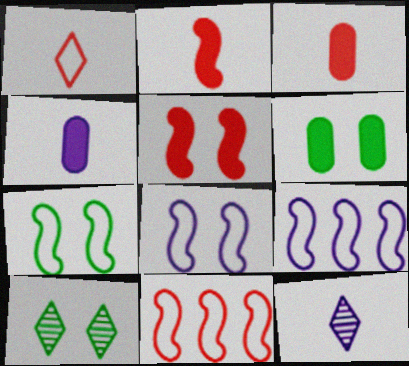[[3, 9, 10], 
[4, 10, 11], 
[6, 7, 10], 
[6, 11, 12]]